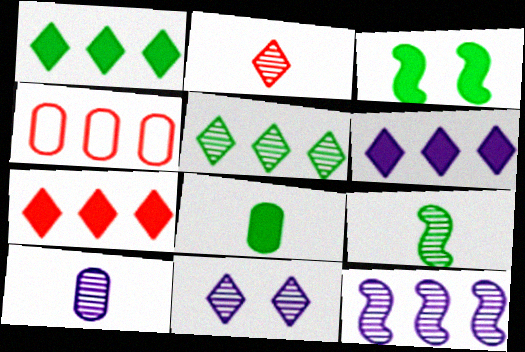[[1, 3, 8], 
[1, 4, 12], 
[1, 6, 7], 
[2, 5, 11], 
[2, 9, 10], 
[10, 11, 12]]